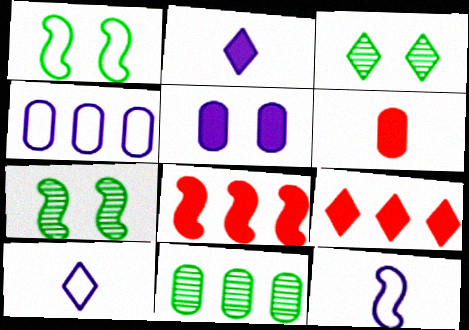[[3, 9, 10], 
[7, 8, 12]]